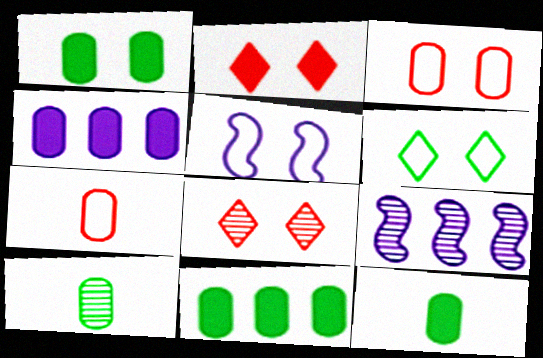[[1, 5, 8], 
[1, 11, 12], 
[3, 4, 10], 
[3, 5, 6], 
[8, 9, 10]]